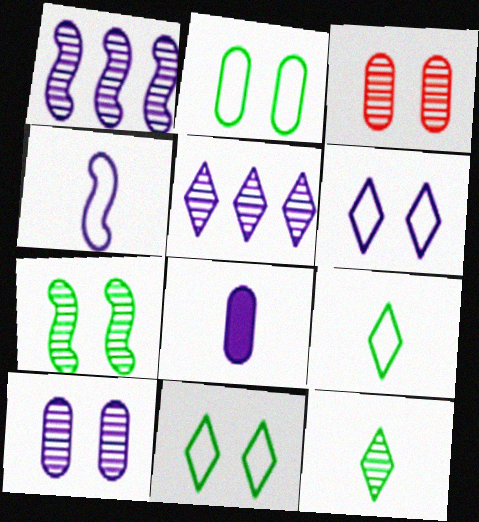[[1, 3, 12], 
[1, 6, 8]]